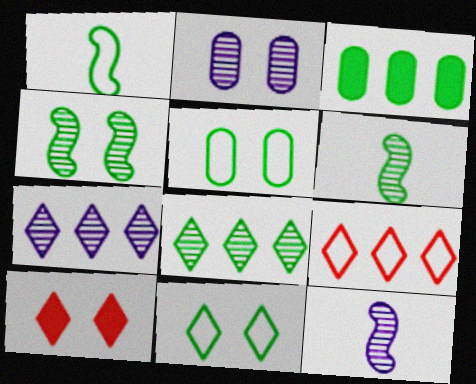[[2, 7, 12], 
[3, 6, 11]]